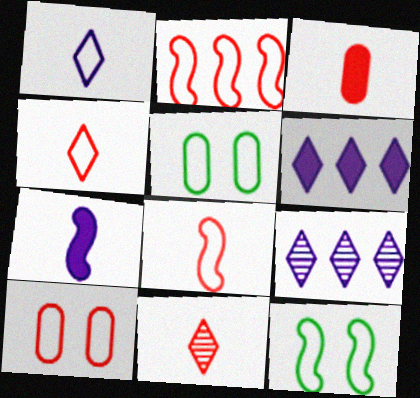[[1, 2, 5], 
[2, 4, 10], 
[3, 8, 11], 
[3, 9, 12]]